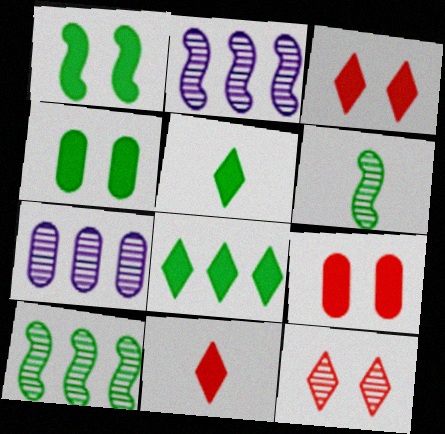[[6, 7, 12]]